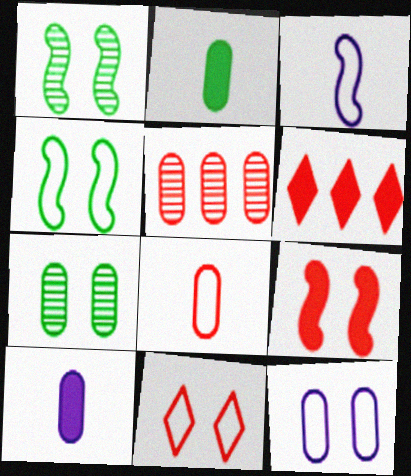[[2, 5, 12], 
[3, 6, 7], 
[4, 11, 12]]